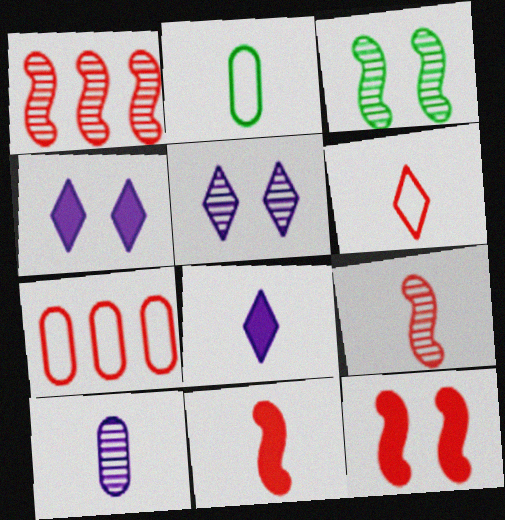[[1, 2, 4], 
[2, 8, 9], 
[3, 7, 8]]